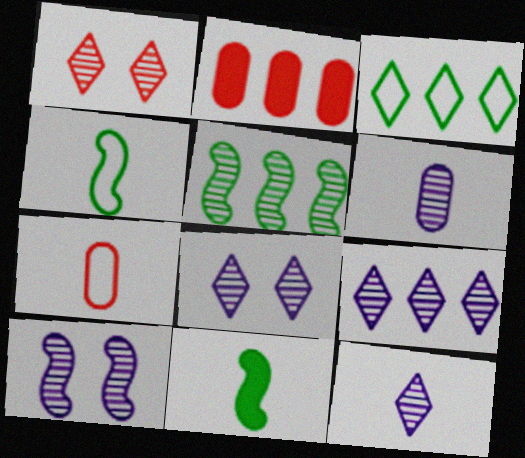[[1, 5, 6], 
[2, 4, 8], 
[6, 9, 10], 
[7, 11, 12], 
[8, 9, 12]]